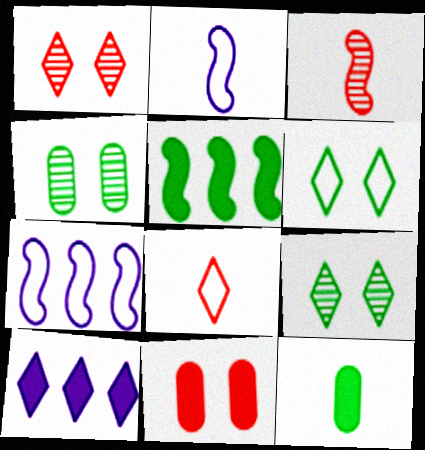[[1, 7, 12], 
[8, 9, 10]]